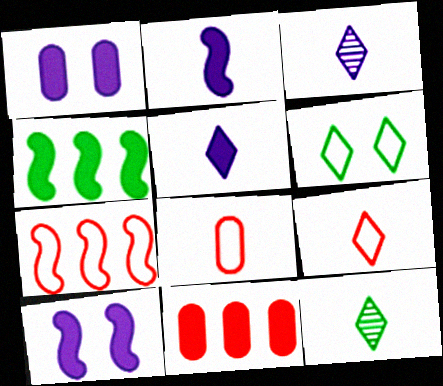[[1, 7, 12], 
[2, 8, 12], 
[5, 9, 12]]